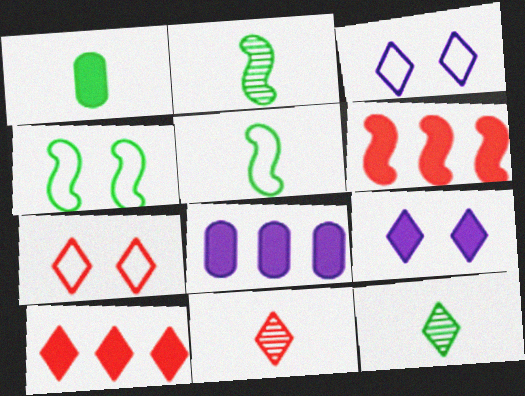[[1, 5, 12], 
[1, 6, 9], 
[2, 7, 8], 
[3, 10, 12], 
[4, 8, 11], 
[7, 10, 11]]